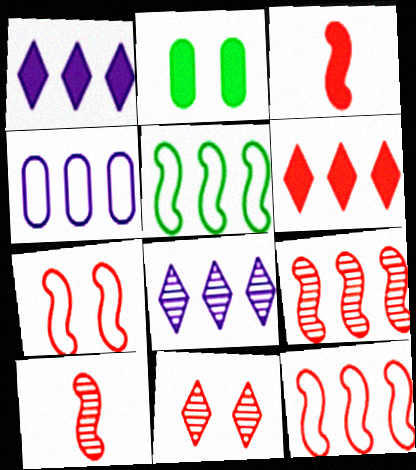[[1, 2, 3], 
[3, 7, 9]]